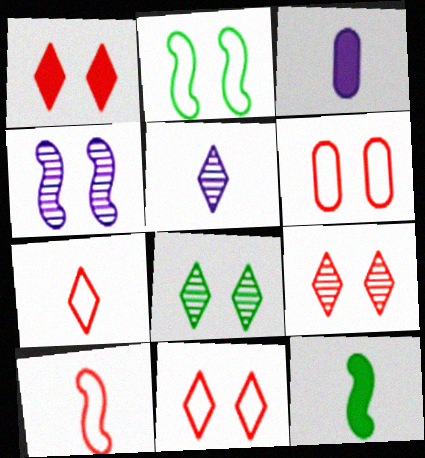[[1, 9, 11]]